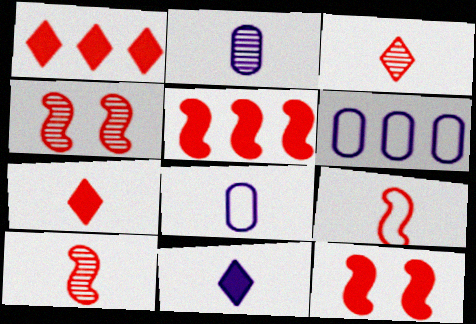[[4, 5, 9]]